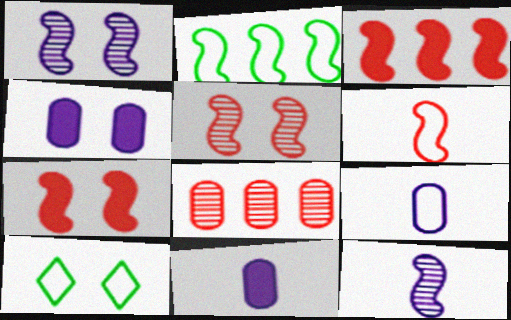[[2, 7, 12], 
[3, 5, 6], 
[4, 5, 10]]